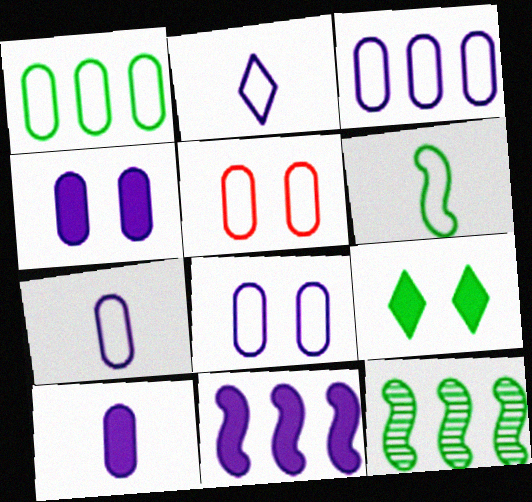[[1, 5, 7], 
[3, 7, 8]]